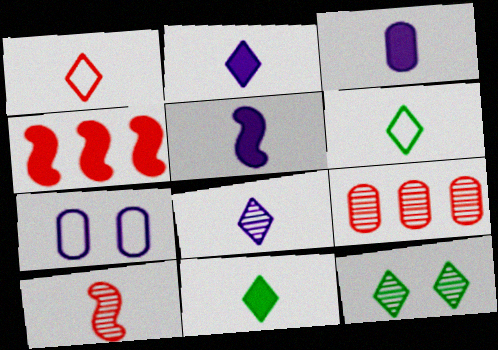[[1, 8, 11], 
[2, 3, 5], 
[3, 6, 10]]